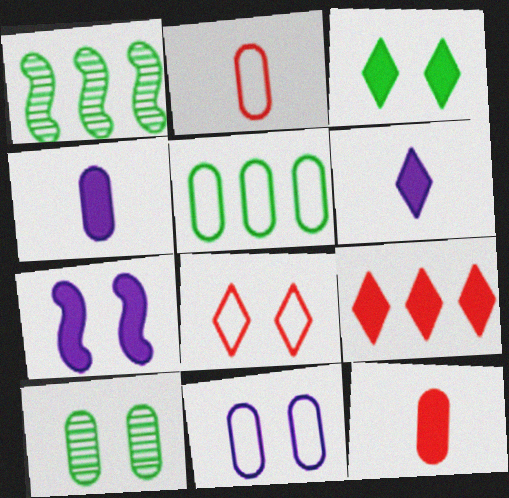[[1, 4, 8], 
[2, 5, 11], 
[3, 6, 9], 
[7, 8, 10]]